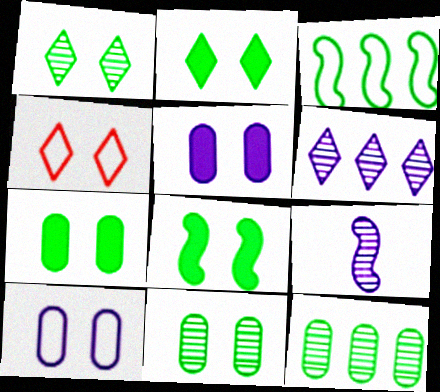[[2, 7, 8]]